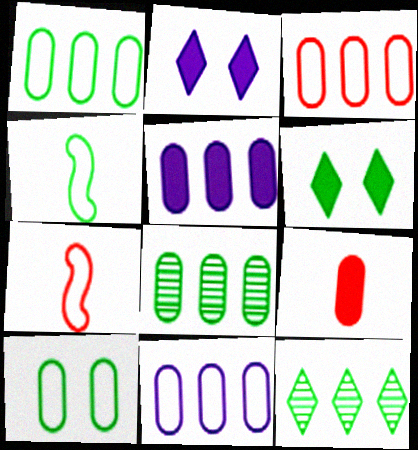[[1, 3, 11], 
[2, 7, 8], 
[3, 5, 8], 
[4, 6, 8]]